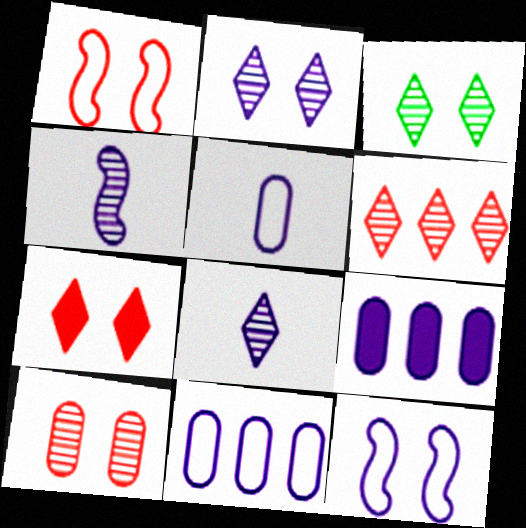[[1, 7, 10], 
[3, 6, 8], 
[8, 9, 12]]